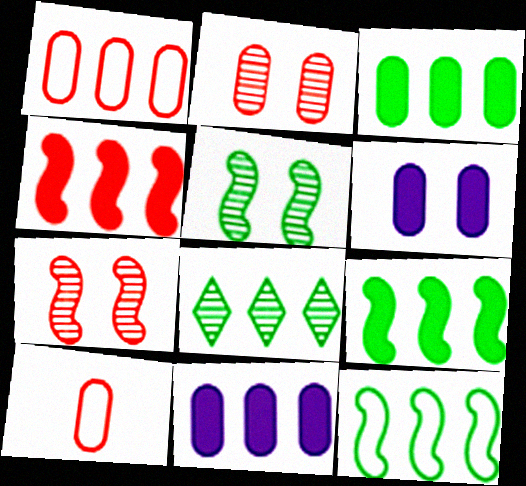[[3, 8, 12]]